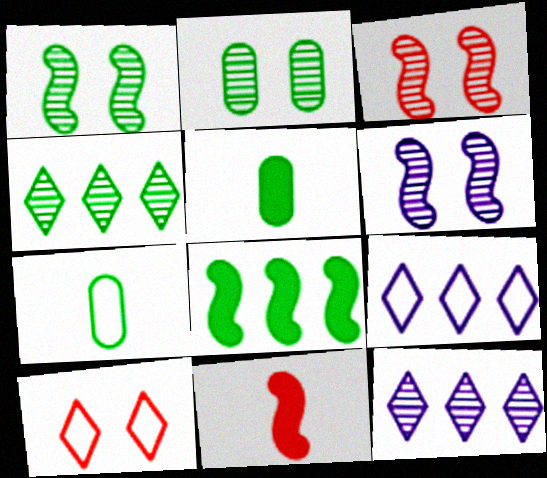[[1, 3, 6], 
[2, 9, 11], 
[3, 5, 9]]